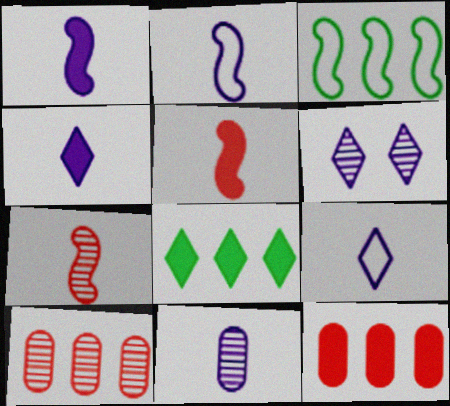[[1, 9, 11], 
[2, 4, 11]]